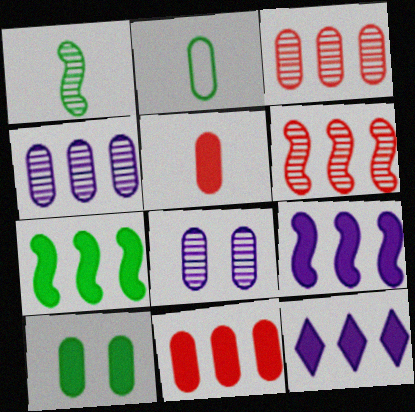[[2, 8, 11], 
[7, 11, 12]]